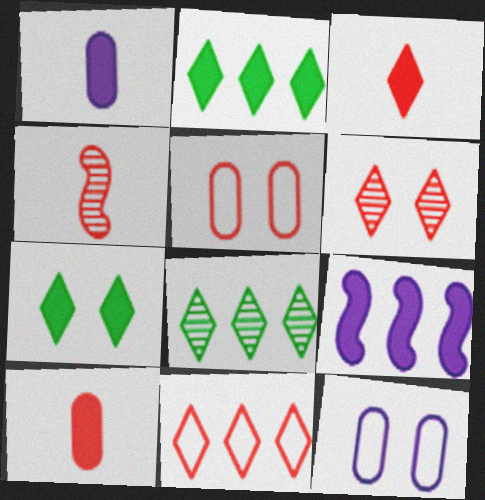[[2, 4, 12], 
[3, 6, 11], 
[7, 9, 10]]